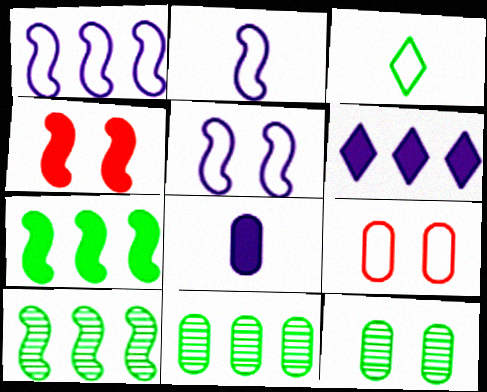[[1, 2, 5], 
[1, 3, 9], 
[2, 4, 10], 
[3, 7, 12], 
[8, 9, 11]]